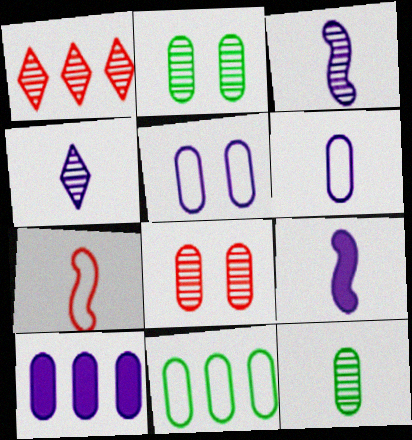[[1, 2, 3], 
[4, 6, 9]]